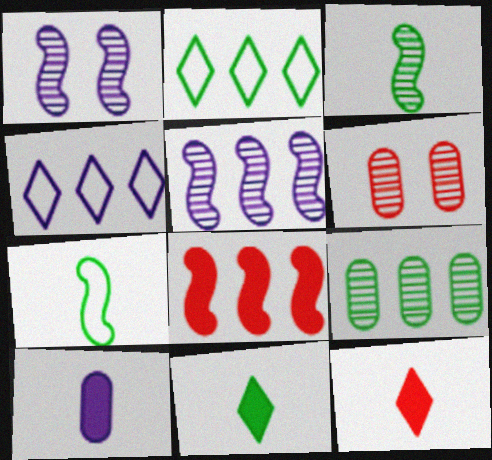[[1, 4, 10], 
[1, 7, 8], 
[4, 8, 9]]